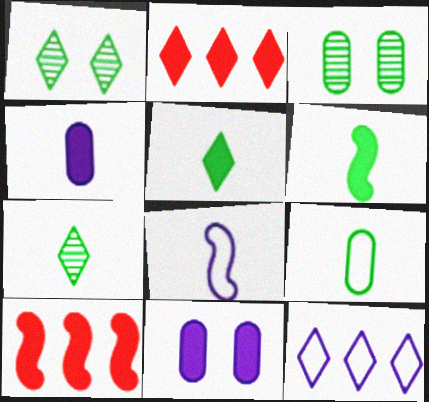[[2, 3, 8], 
[2, 6, 11], 
[5, 10, 11], 
[6, 7, 9]]